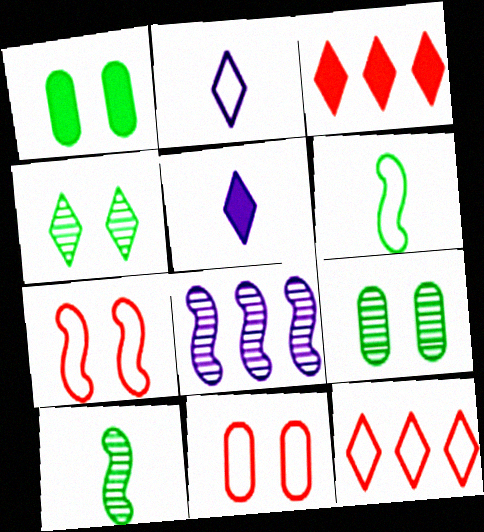[[2, 3, 4], 
[4, 5, 12]]